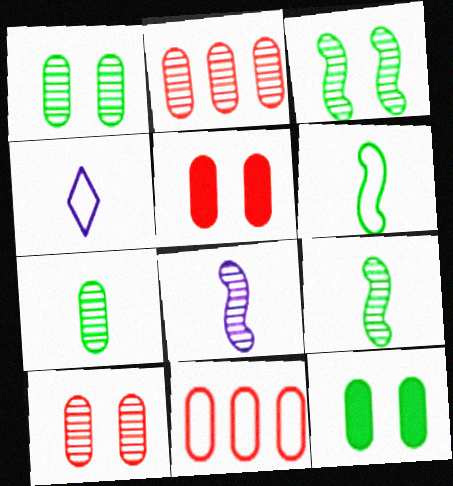[]